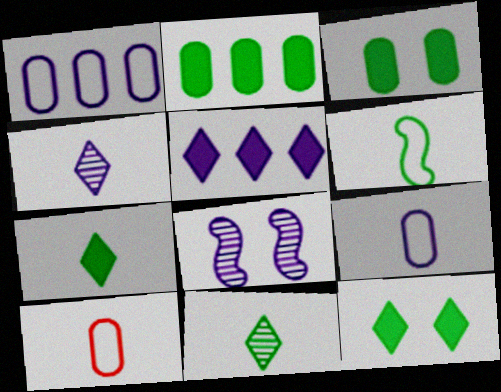[[5, 8, 9]]